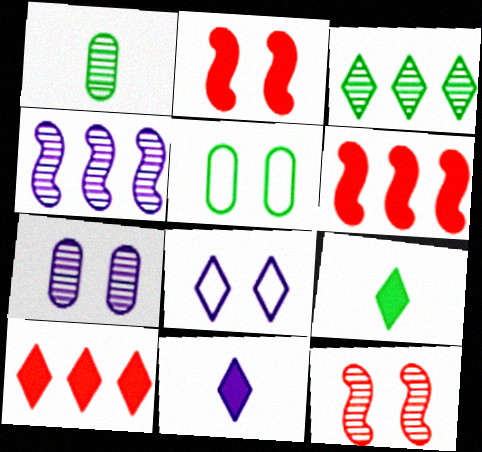[[1, 6, 8]]